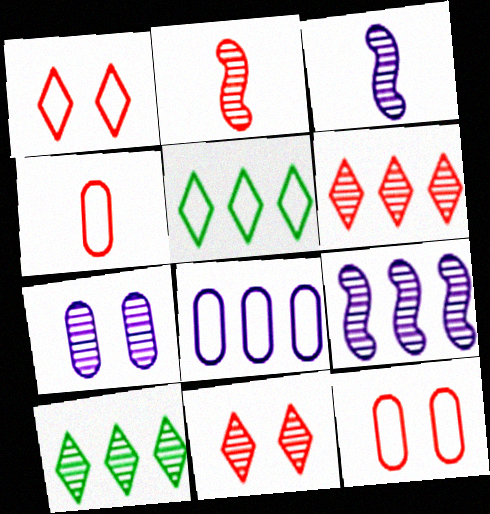[[2, 7, 10]]